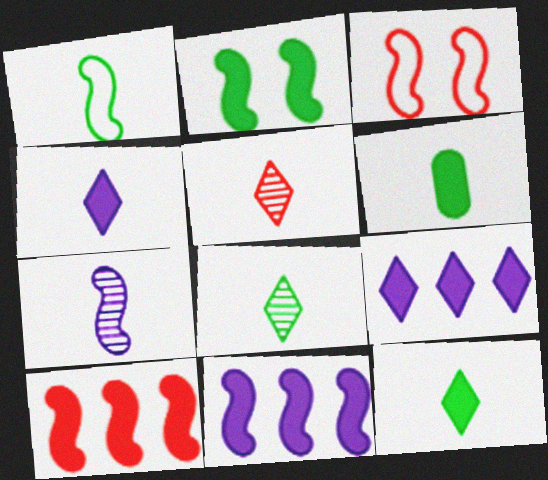[[1, 6, 8]]